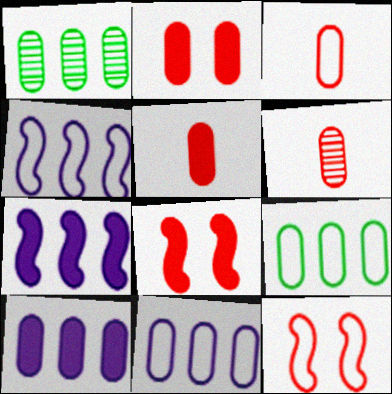[[3, 5, 6]]